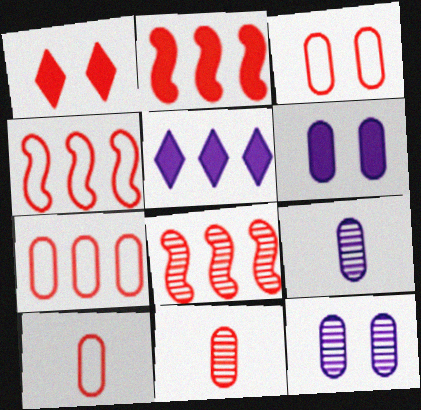[[1, 4, 11], 
[1, 8, 10], 
[2, 4, 8], 
[3, 7, 10]]